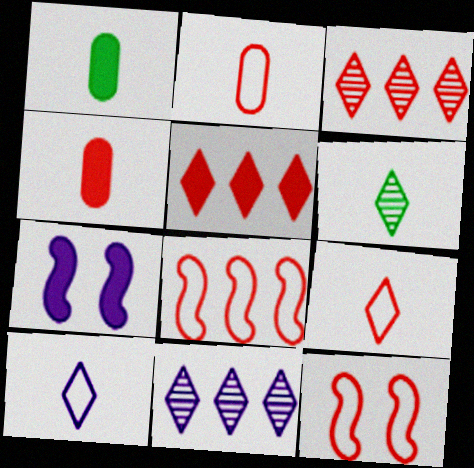[[1, 5, 7], 
[1, 11, 12], 
[3, 4, 12]]